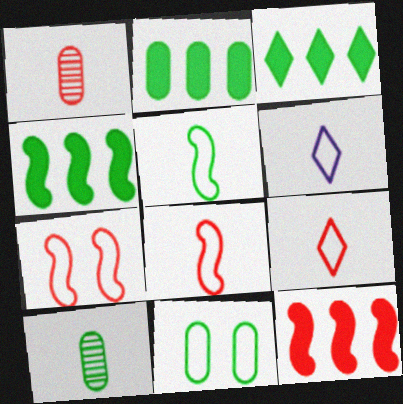[[2, 3, 4], 
[2, 10, 11]]